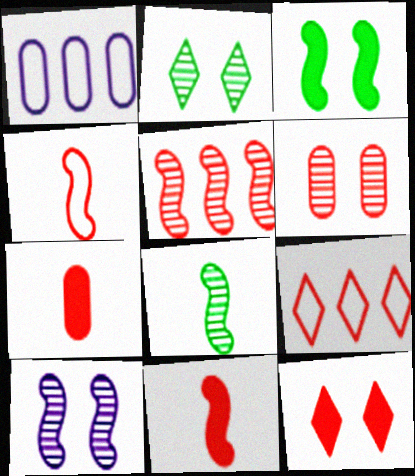[[1, 2, 11], 
[1, 8, 12], 
[2, 6, 10], 
[5, 8, 10], 
[6, 9, 11]]